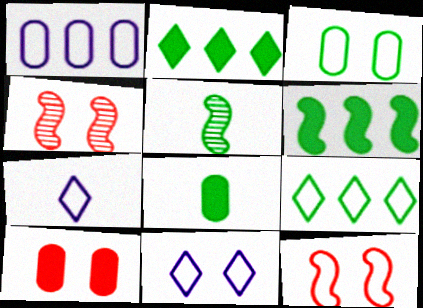[[2, 3, 5], 
[3, 11, 12]]